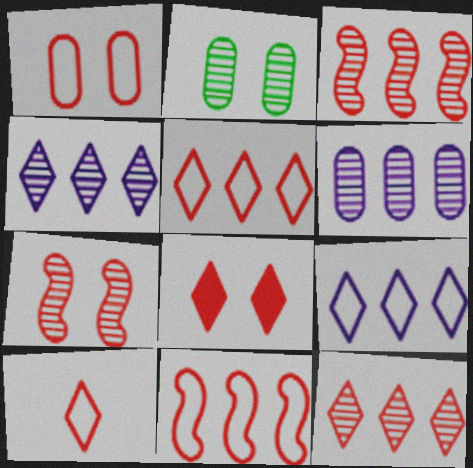[[1, 7, 8], 
[1, 10, 11], 
[8, 10, 12]]